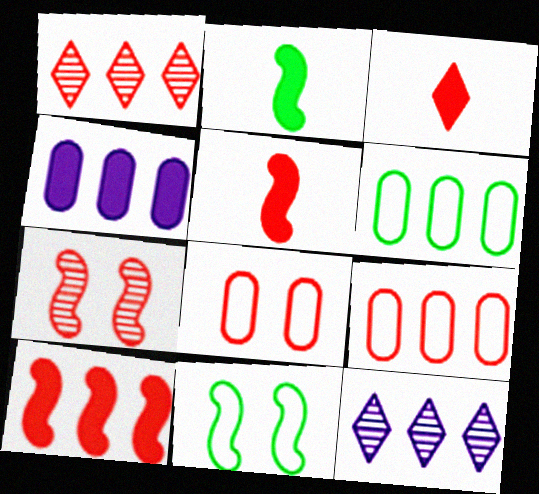[[1, 5, 8], 
[1, 9, 10], 
[2, 8, 12], 
[3, 7, 9], 
[6, 10, 12]]